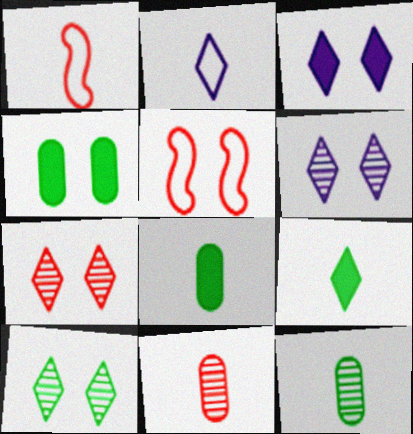[[4, 5, 6], 
[6, 7, 10]]